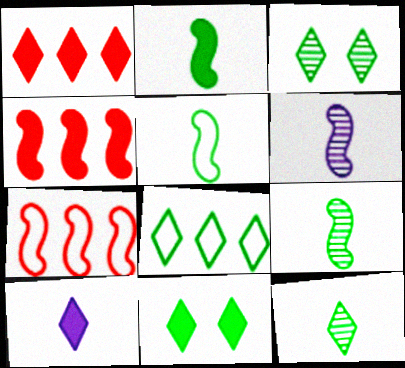[[1, 10, 11], 
[2, 5, 9], 
[8, 11, 12]]